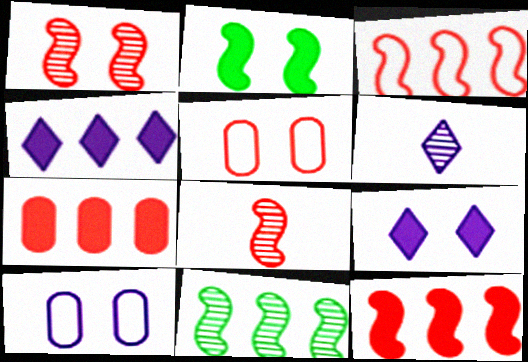[]